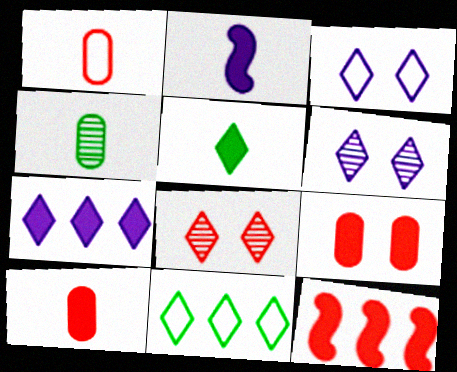[[1, 8, 12], 
[2, 5, 10], 
[3, 4, 12]]